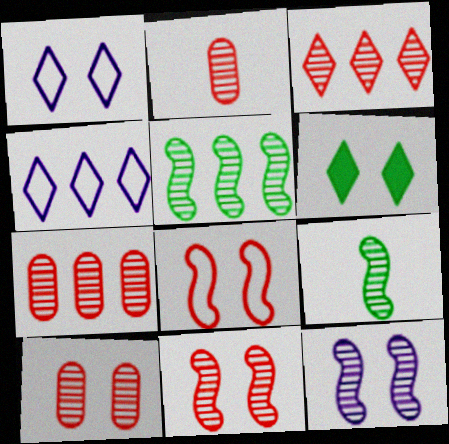[[2, 3, 11], 
[2, 7, 10]]